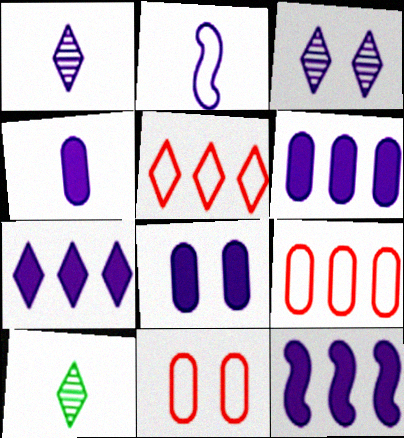[[1, 2, 4], 
[2, 3, 6], 
[4, 6, 8], 
[6, 7, 12], 
[10, 11, 12]]